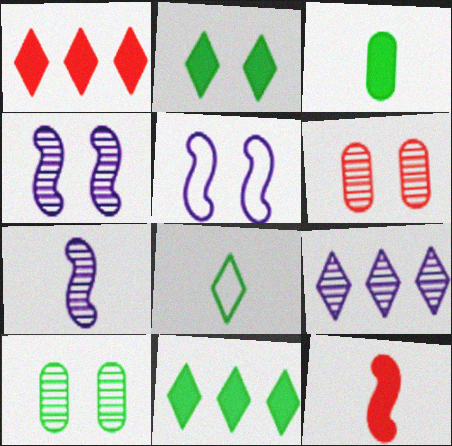[[2, 5, 6]]